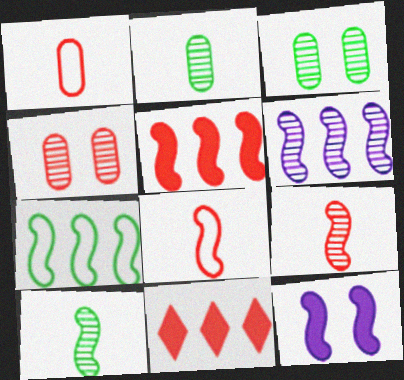[[4, 8, 11], 
[5, 6, 7], 
[7, 9, 12]]